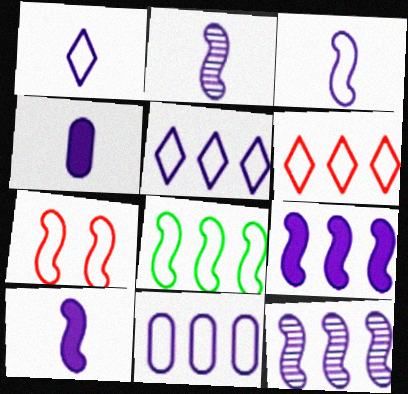[[1, 2, 4], 
[2, 3, 10], 
[3, 7, 8], 
[6, 8, 11]]